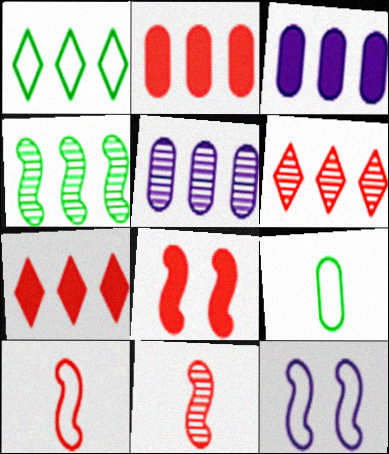[[4, 5, 6]]